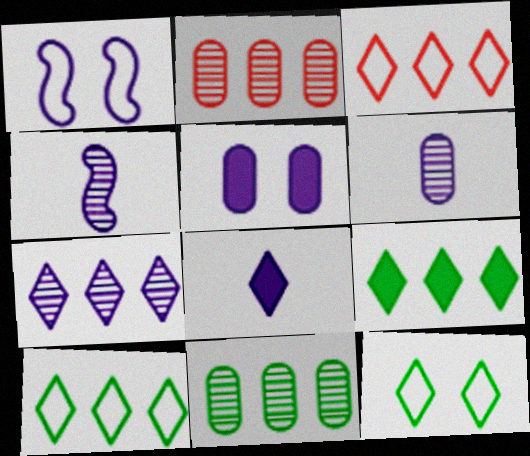[[3, 7, 9]]